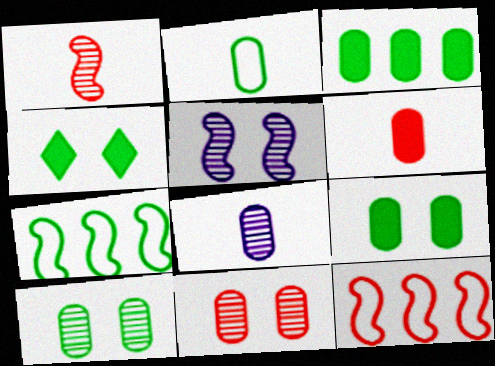[[2, 3, 10], 
[2, 6, 8], 
[4, 8, 12]]